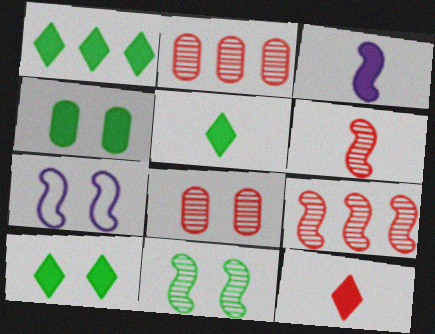[[1, 5, 10], 
[2, 5, 7], 
[7, 8, 10]]